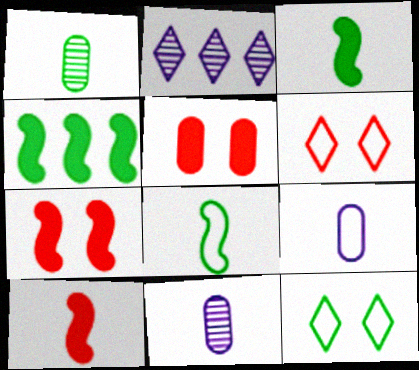[[1, 4, 12], 
[2, 5, 8], 
[4, 6, 11]]